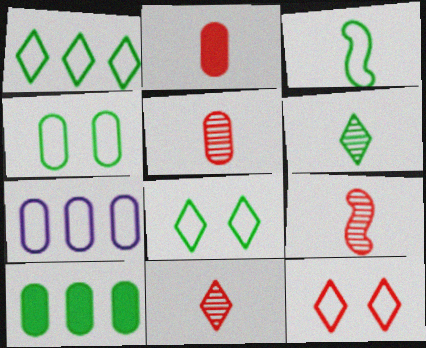[[1, 3, 4], 
[3, 7, 12], 
[5, 9, 11]]